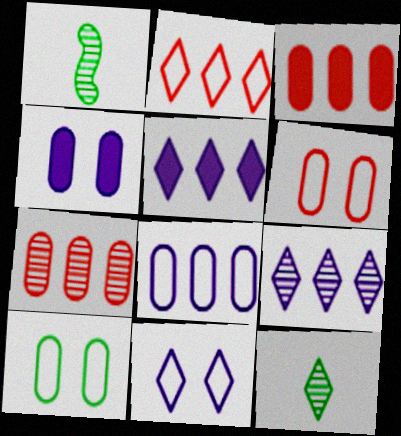[[1, 2, 4], 
[1, 3, 11], 
[1, 5, 6]]